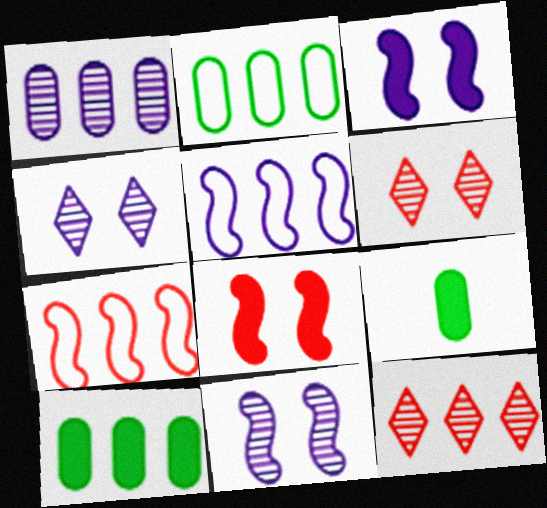[[4, 7, 9], 
[5, 6, 9], 
[5, 10, 12]]